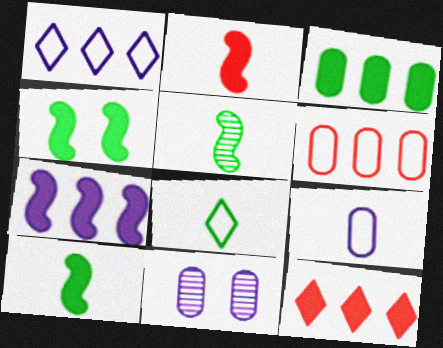[[2, 4, 7], 
[3, 7, 12]]